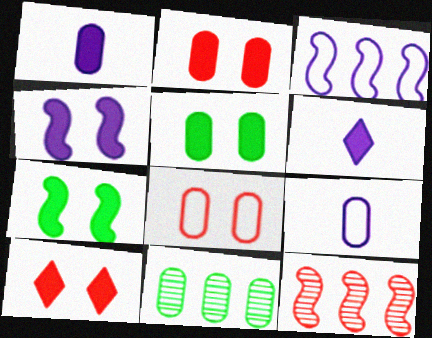[[1, 8, 11], 
[2, 9, 11], 
[4, 5, 10]]